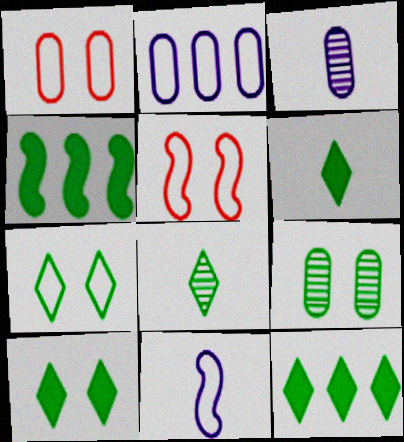[[3, 5, 12], 
[6, 10, 12], 
[7, 8, 12]]